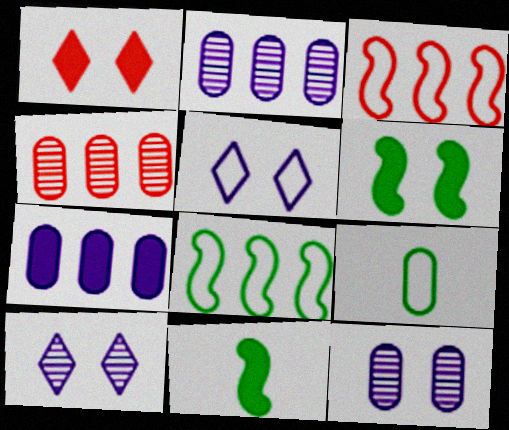[[1, 7, 11], 
[3, 5, 9], 
[4, 5, 11]]